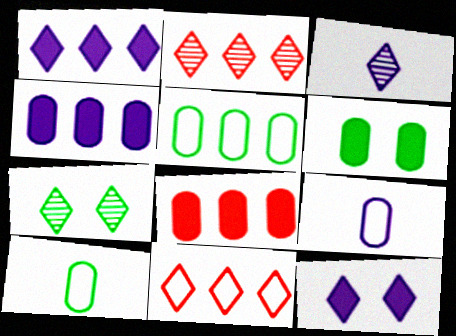[[2, 3, 7]]